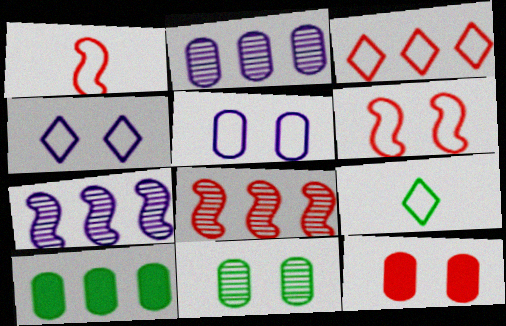[[3, 4, 9], 
[3, 7, 10], 
[5, 11, 12], 
[7, 9, 12]]